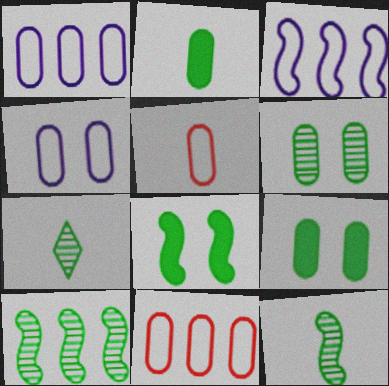[[6, 7, 10]]